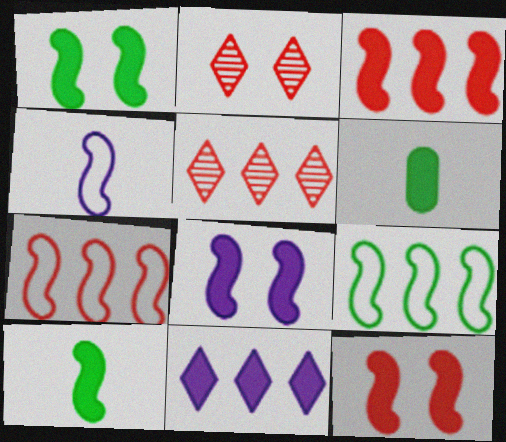[[1, 8, 12], 
[3, 8, 10], 
[6, 11, 12]]